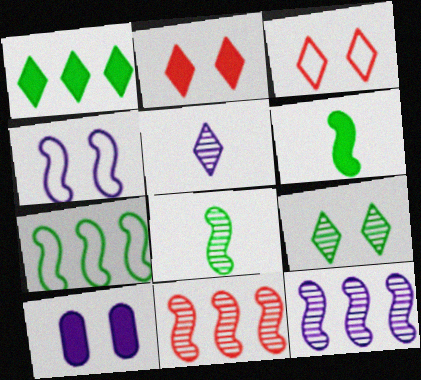[[1, 3, 5], 
[4, 6, 11]]